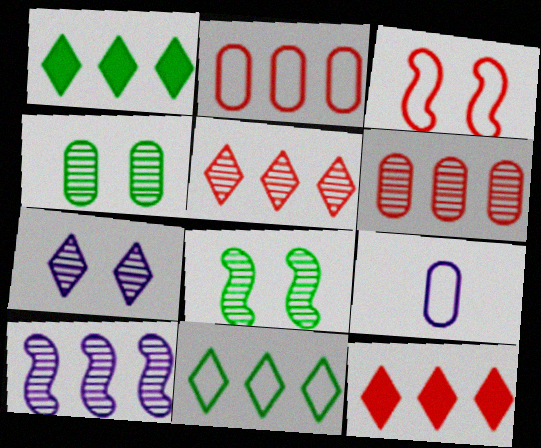[[1, 2, 10], 
[3, 9, 11], 
[8, 9, 12]]